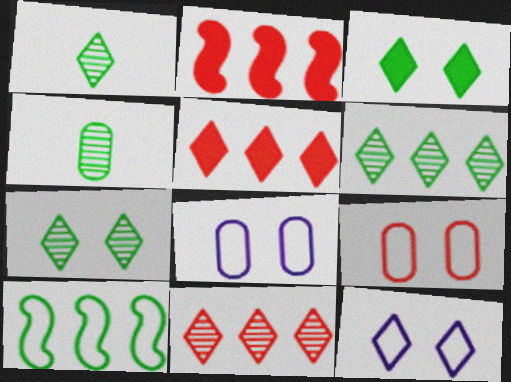[[1, 2, 8], 
[1, 5, 12], 
[1, 6, 7], 
[2, 4, 12], 
[3, 4, 10]]